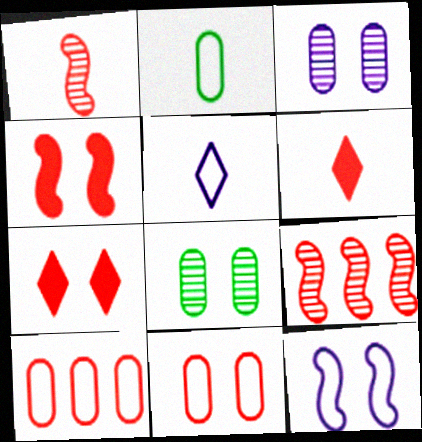[[1, 7, 10], 
[6, 9, 11], 
[7, 8, 12]]